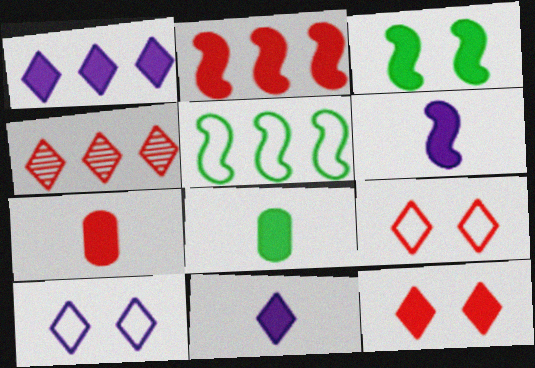[[1, 3, 7], 
[2, 3, 6], 
[2, 7, 12]]